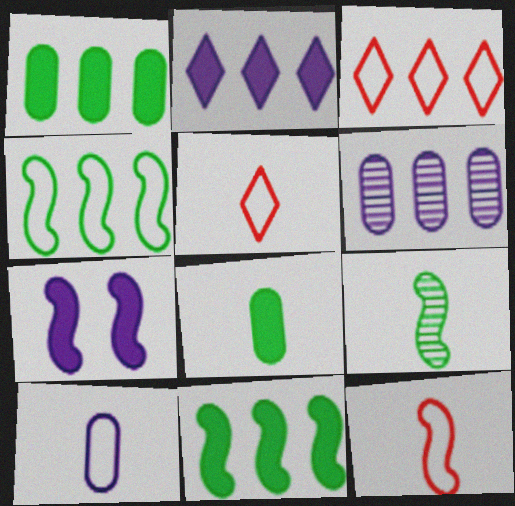[[3, 6, 11]]